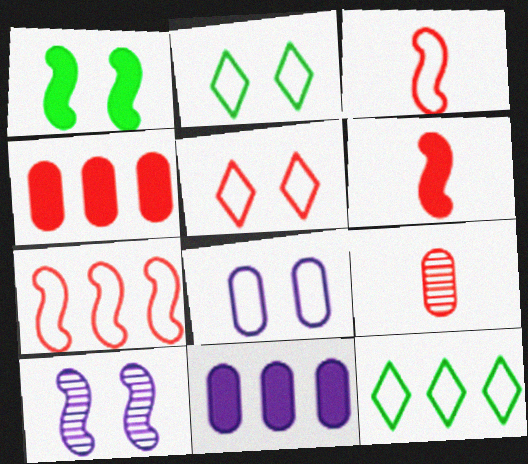[[3, 8, 12]]